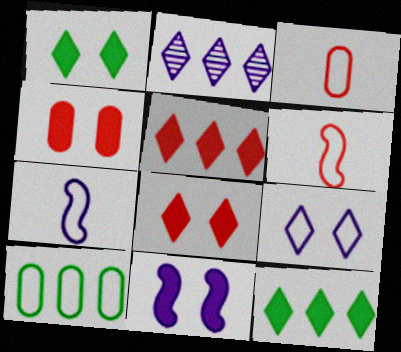[[1, 4, 11], 
[6, 9, 10]]